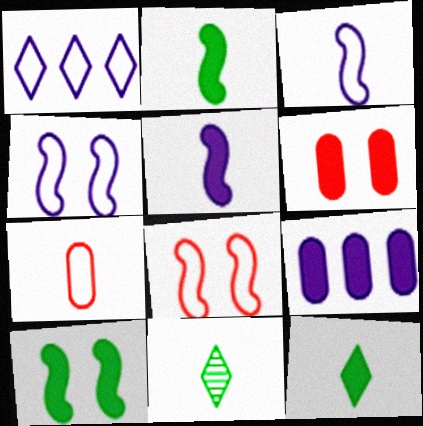[[5, 7, 11], 
[8, 9, 11]]